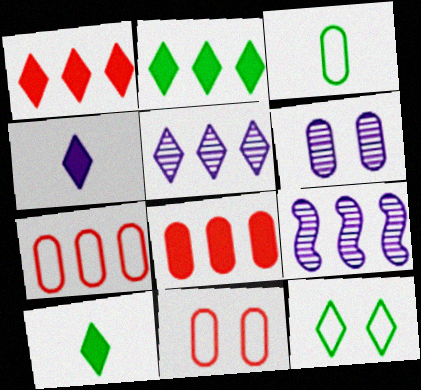[[2, 7, 9], 
[3, 6, 8], 
[9, 10, 11]]